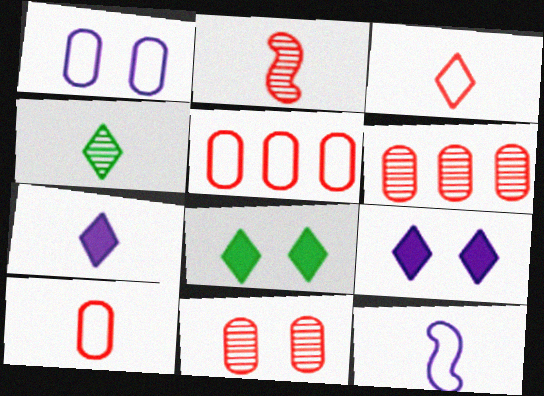[[3, 4, 7], 
[6, 8, 12]]